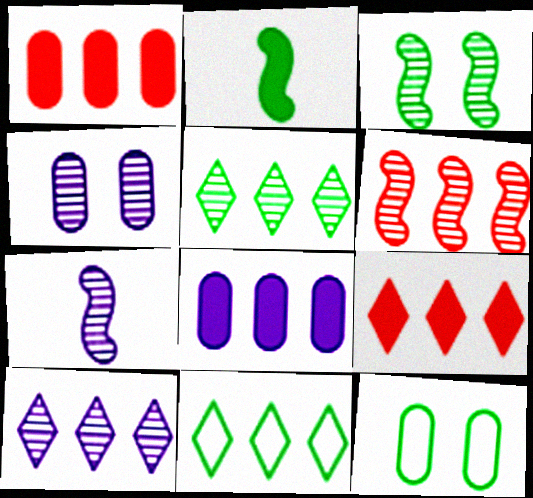[[2, 5, 12], 
[3, 6, 7], 
[4, 7, 10], 
[6, 8, 11], 
[7, 9, 12], 
[9, 10, 11]]